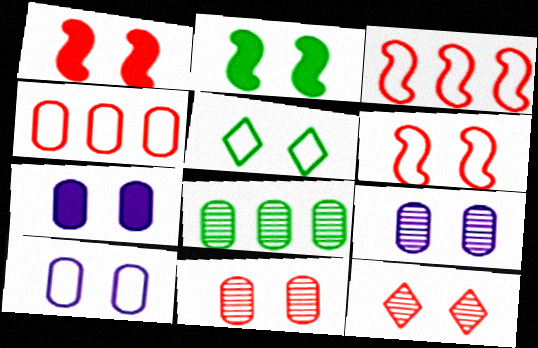[[1, 5, 9], 
[2, 10, 12], 
[5, 6, 10], 
[7, 9, 10]]